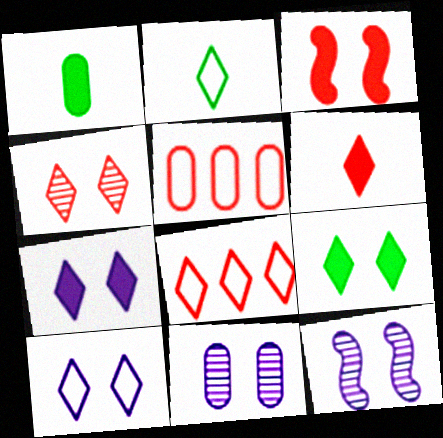[[1, 5, 11], 
[1, 8, 12], 
[2, 8, 10], 
[4, 6, 8], 
[4, 9, 10]]